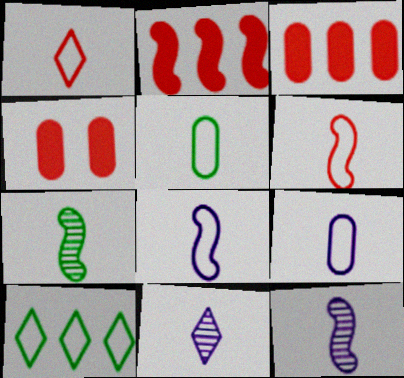[[1, 5, 8], 
[4, 10, 12]]